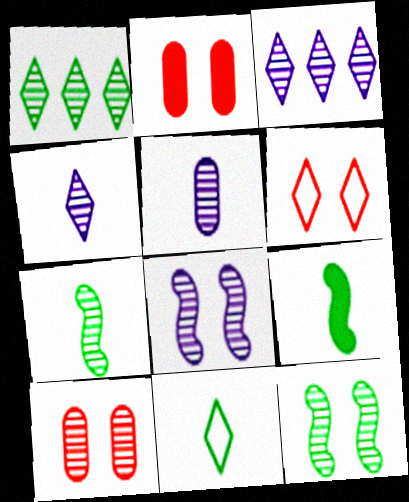[[3, 5, 8], 
[3, 7, 10]]